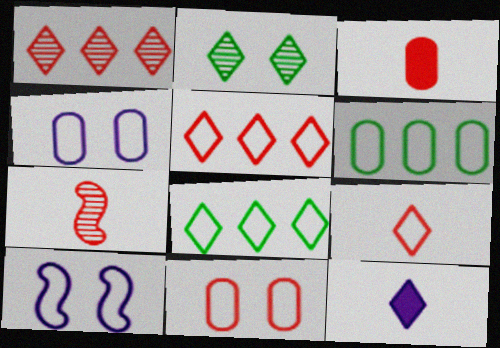[[2, 5, 12], 
[3, 7, 9], 
[6, 9, 10]]